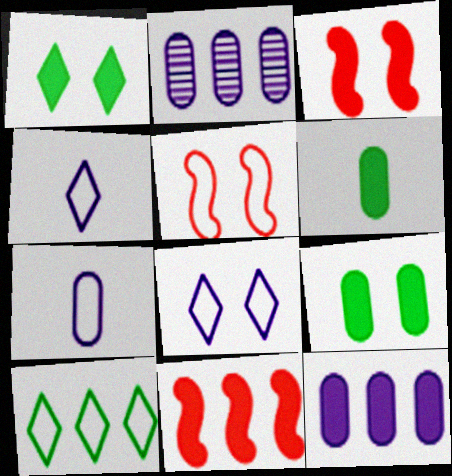[[2, 10, 11], 
[5, 7, 10]]